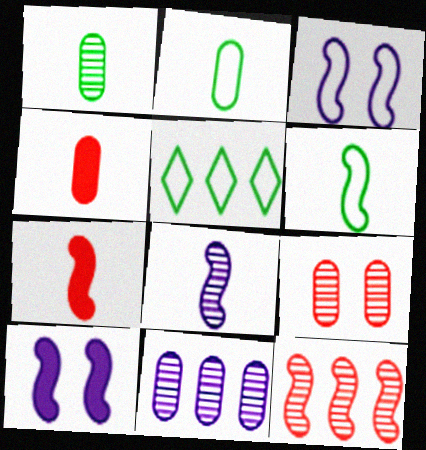[[1, 9, 11], 
[6, 7, 8], 
[6, 10, 12]]